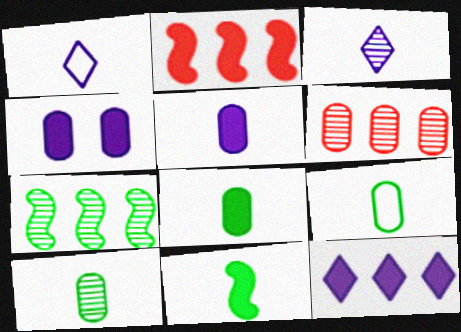[[4, 6, 9], 
[8, 9, 10]]